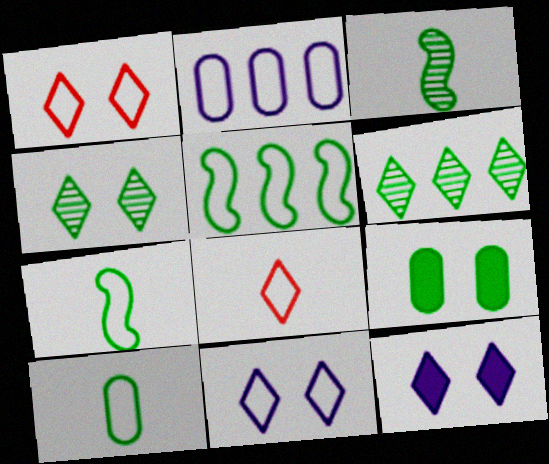[[1, 2, 7], 
[1, 4, 12], 
[6, 7, 9], 
[6, 8, 12]]